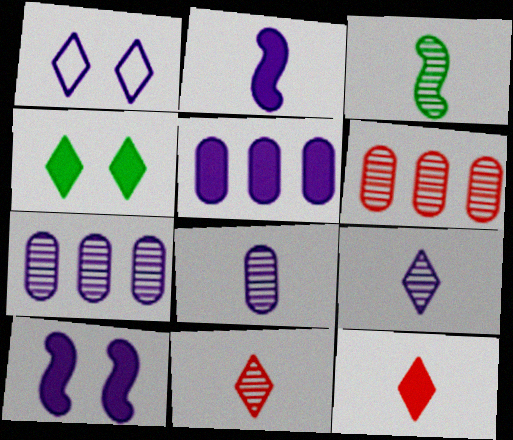[[1, 2, 7], 
[3, 8, 11]]